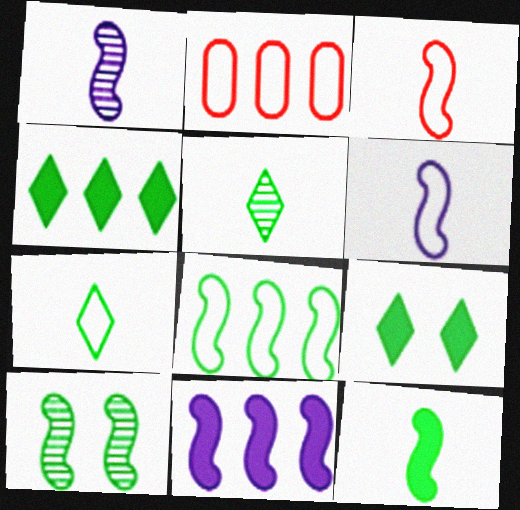[[1, 2, 9], 
[1, 3, 12], 
[3, 10, 11], 
[8, 10, 12]]